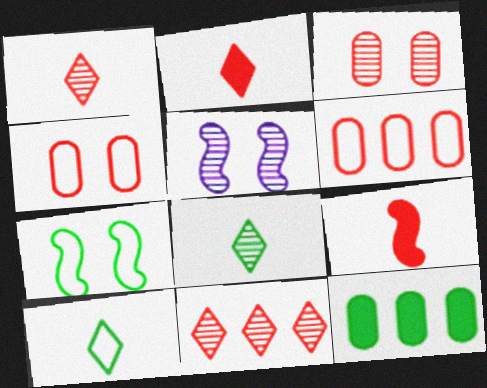[[4, 9, 11], 
[7, 8, 12]]